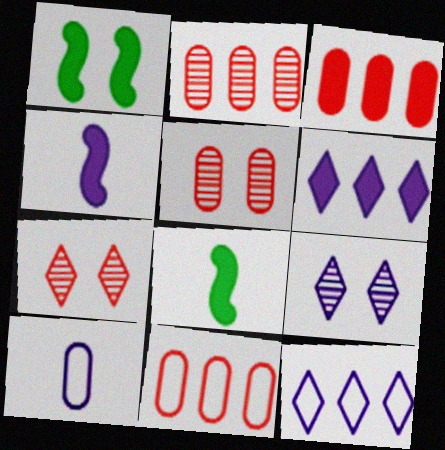[[2, 3, 11], 
[5, 8, 12], 
[8, 9, 11]]